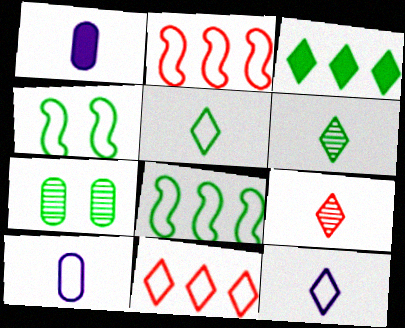[[4, 10, 11]]